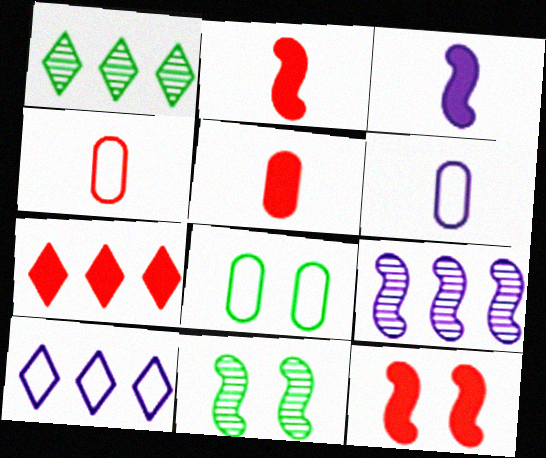[[1, 6, 12], 
[1, 7, 10], 
[5, 7, 12], 
[5, 10, 11], 
[6, 7, 11]]